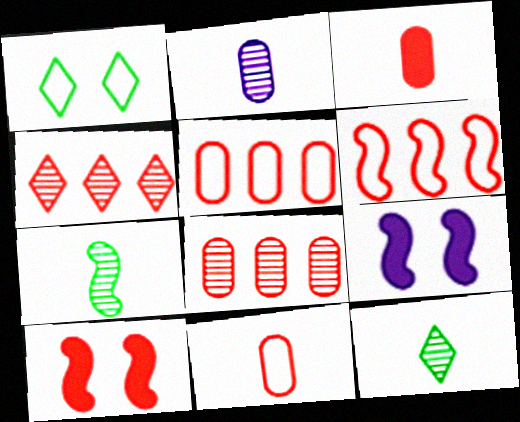[[4, 10, 11], 
[5, 9, 12], 
[6, 7, 9]]